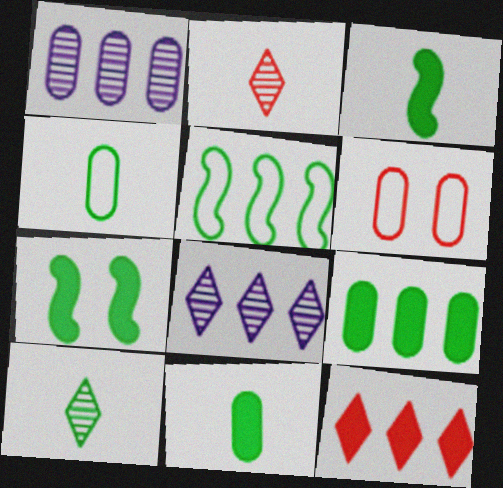[[1, 5, 12], 
[1, 6, 11], 
[3, 4, 10], 
[3, 6, 8]]